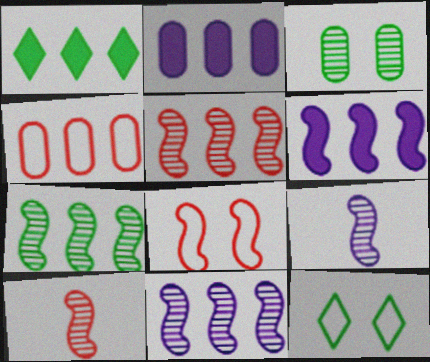[[1, 4, 11], 
[2, 10, 12], 
[5, 7, 11]]